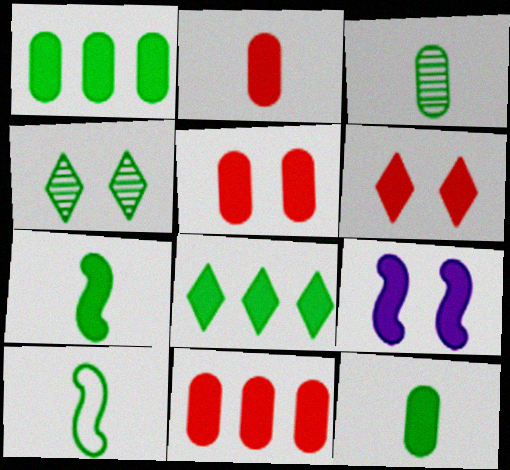[[1, 4, 10], 
[2, 5, 11], 
[2, 8, 9]]